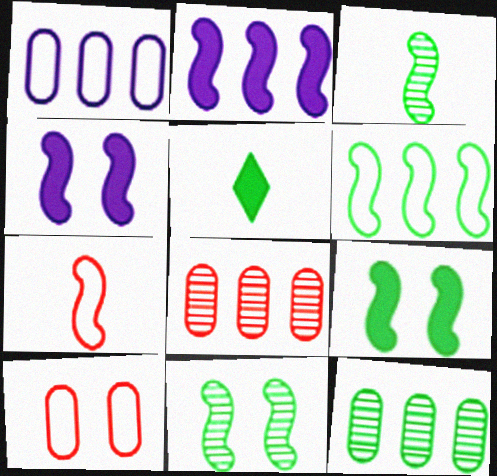[[2, 7, 11], 
[3, 6, 9]]